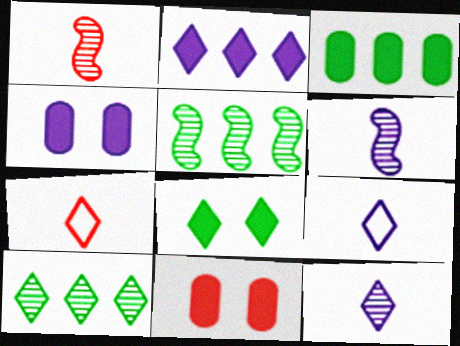[[4, 5, 7], 
[5, 9, 11]]